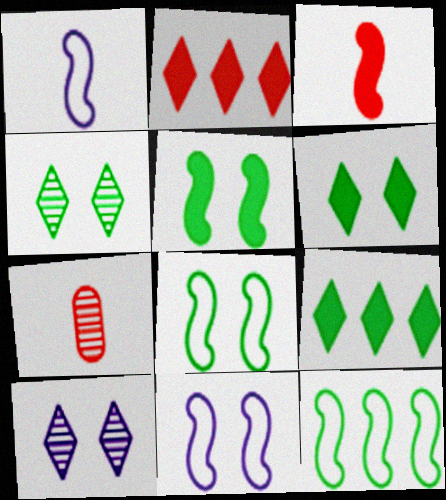[[7, 9, 11]]